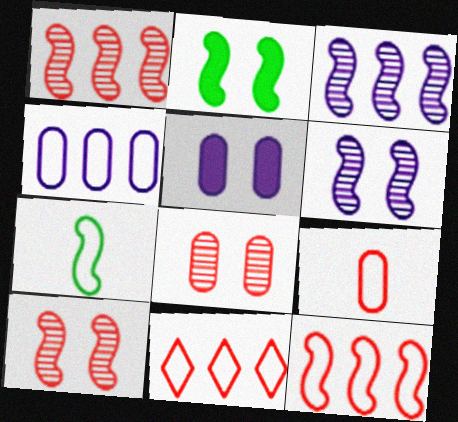[]